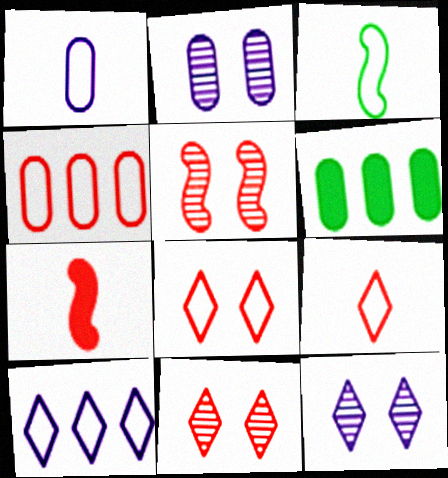[[1, 3, 9], 
[4, 7, 11]]